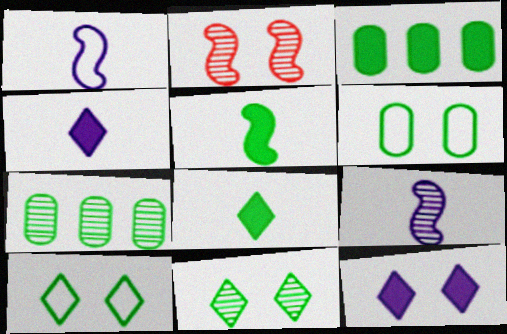[[2, 6, 12], 
[5, 7, 10]]